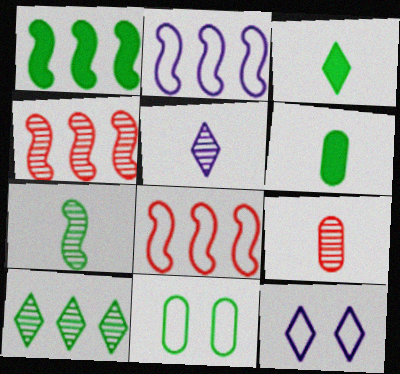[[1, 2, 4], 
[1, 9, 12], 
[4, 6, 12], 
[5, 7, 9]]